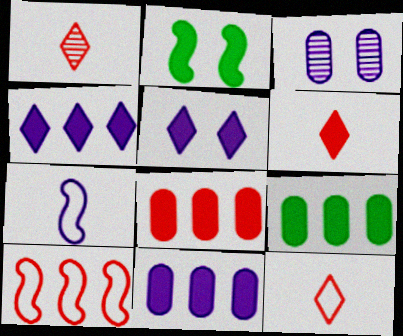[[1, 6, 12], 
[2, 6, 11], 
[3, 4, 7], 
[8, 9, 11]]